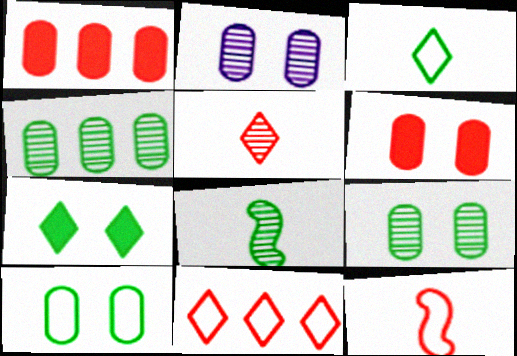[[2, 6, 10]]